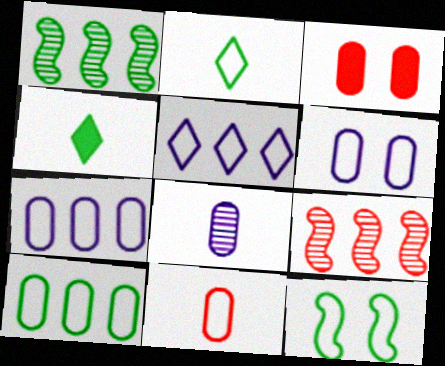[[2, 10, 12], 
[3, 8, 10], 
[4, 6, 9], 
[5, 11, 12], 
[6, 10, 11]]